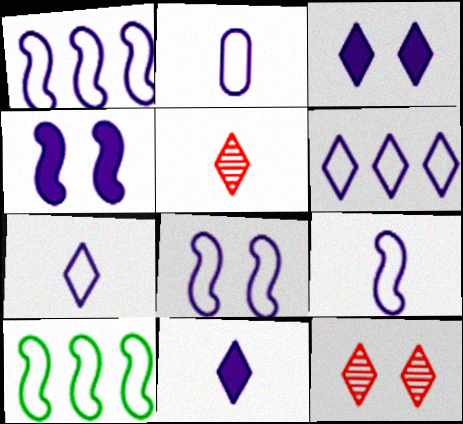[[1, 8, 9], 
[2, 6, 8], 
[2, 7, 9]]